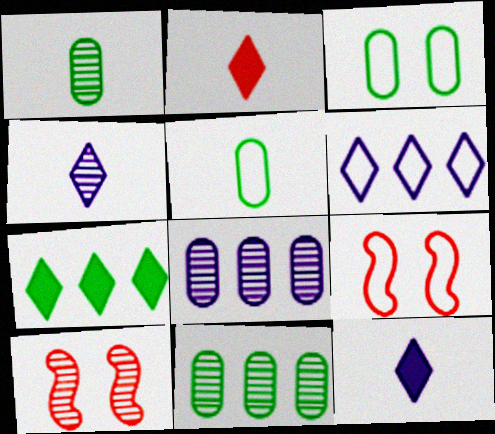[[4, 10, 11], 
[5, 6, 9], 
[9, 11, 12]]